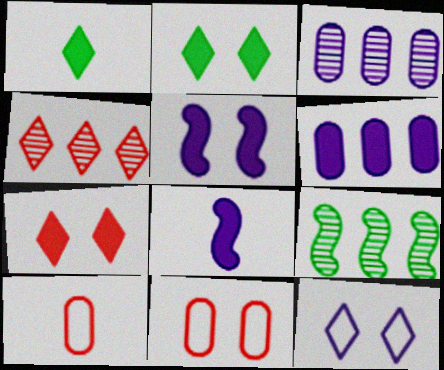[[1, 4, 12], 
[3, 4, 9], 
[3, 8, 12]]